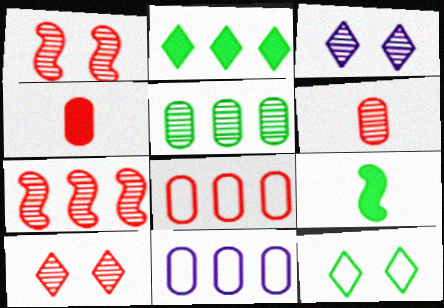[[2, 7, 11], 
[3, 8, 9], 
[5, 9, 12], 
[6, 7, 10], 
[9, 10, 11]]